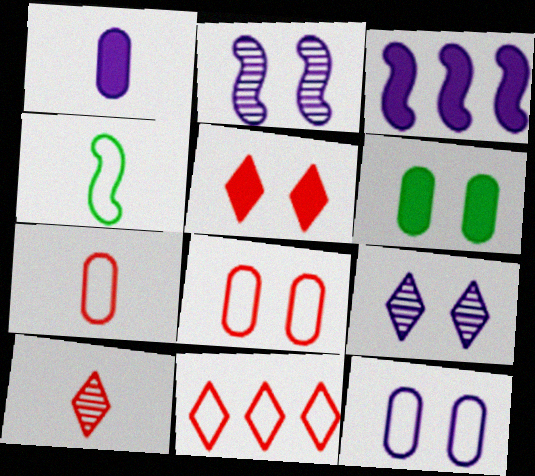[[1, 4, 10], 
[4, 11, 12], 
[5, 10, 11]]